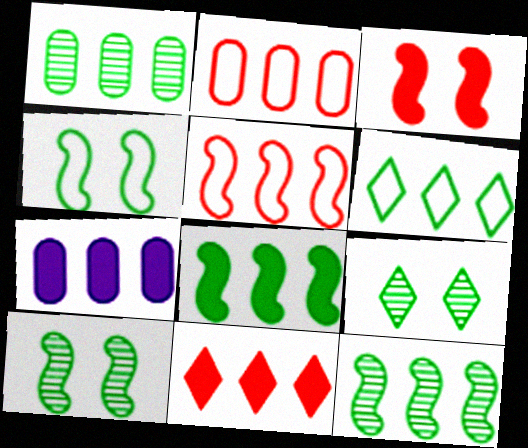[[1, 2, 7], 
[1, 6, 8], 
[7, 8, 11]]